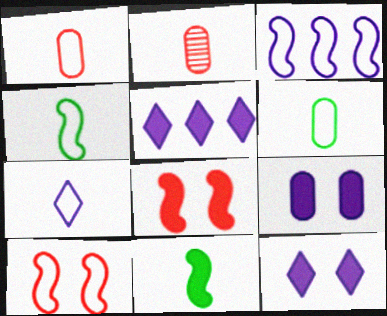[[1, 4, 7], 
[2, 7, 11], 
[3, 4, 10]]